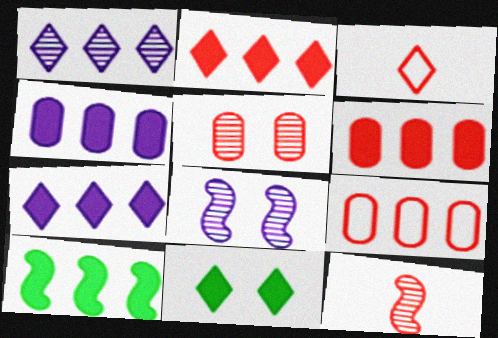[[1, 3, 11], 
[1, 9, 10], 
[2, 4, 10], 
[6, 7, 10]]